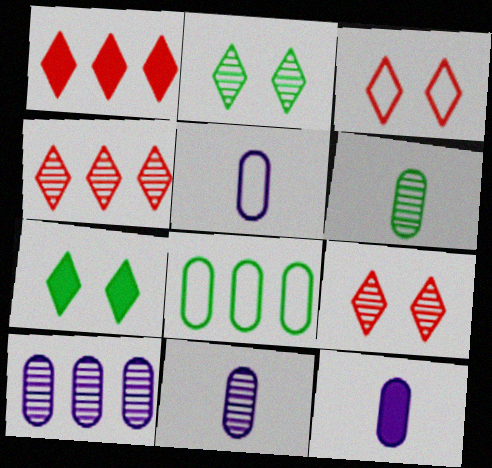[[5, 11, 12]]